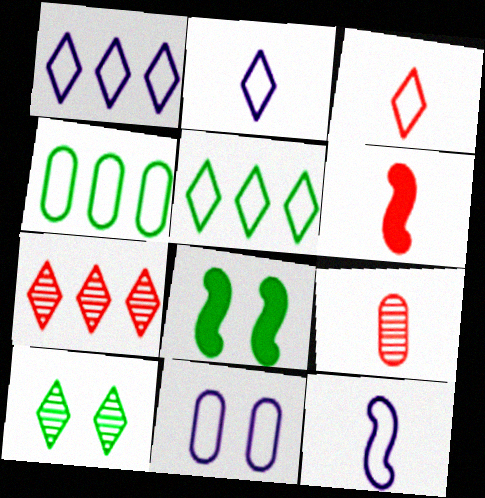[[1, 8, 9], 
[1, 11, 12], 
[3, 6, 9]]